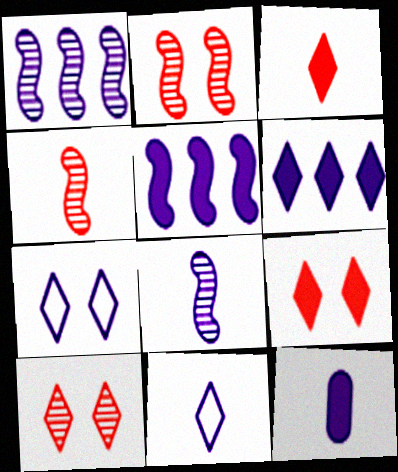[[1, 7, 12], 
[8, 11, 12]]